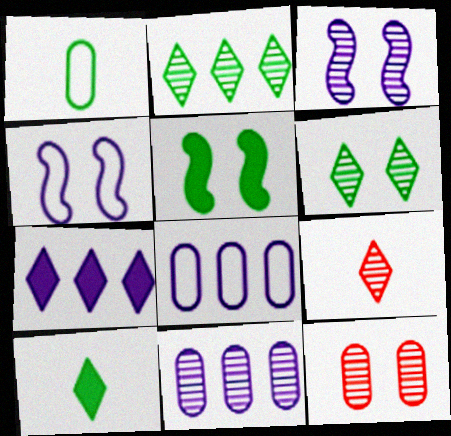[[1, 2, 5], 
[3, 6, 12], 
[5, 8, 9]]